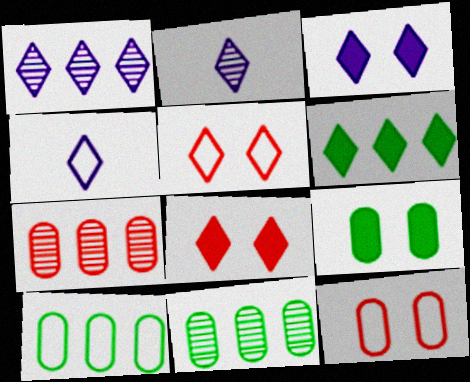[[1, 3, 4], 
[2, 5, 6]]